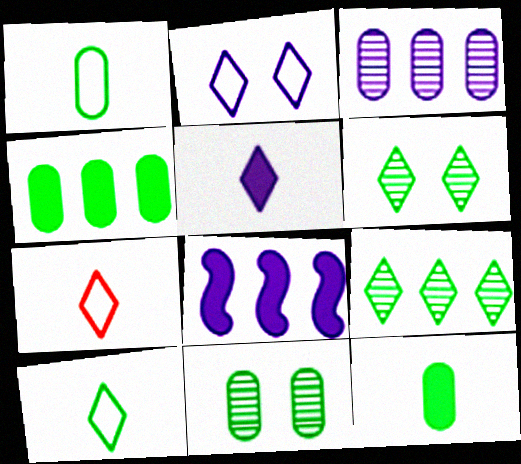[[1, 4, 11], 
[7, 8, 11]]